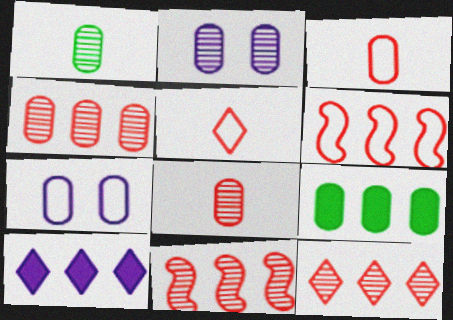[[1, 2, 4], 
[2, 3, 9], 
[4, 11, 12], 
[7, 8, 9]]